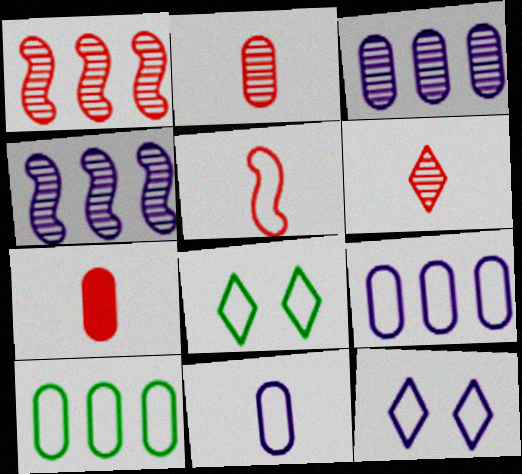[[4, 7, 8], 
[5, 6, 7], 
[5, 8, 9], 
[5, 10, 12]]